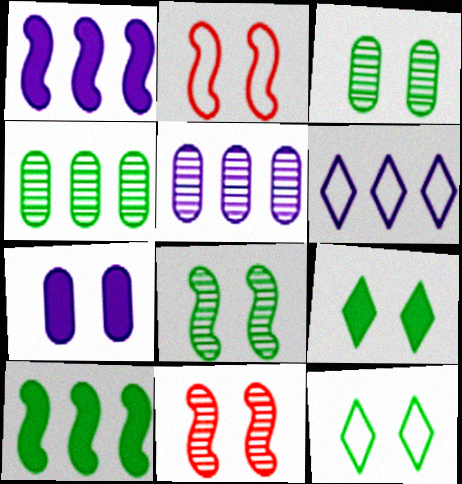[[1, 5, 6], 
[7, 11, 12]]